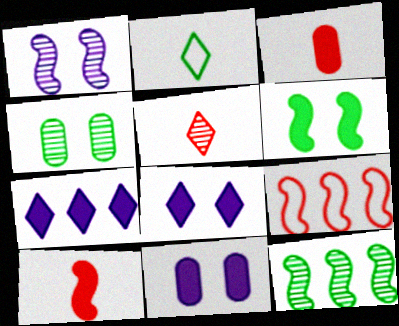[[3, 6, 7]]